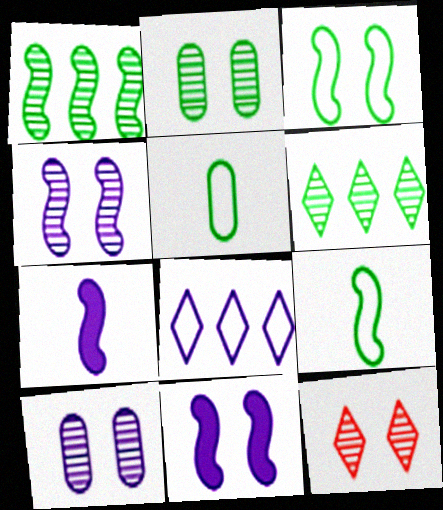[[2, 4, 12], 
[7, 8, 10]]